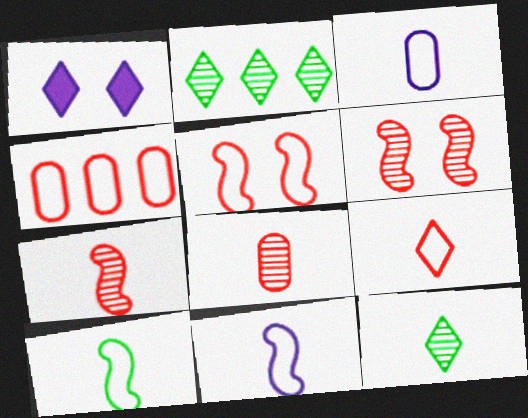[[1, 2, 9], 
[3, 9, 10], 
[4, 5, 9]]